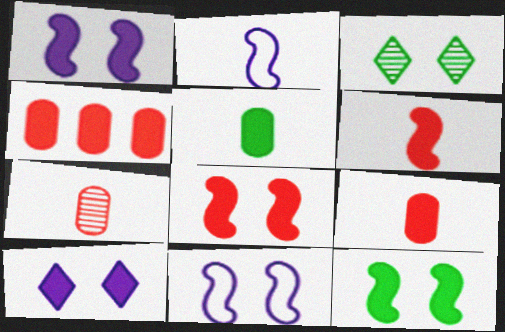[[1, 8, 12], 
[2, 3, 4]]